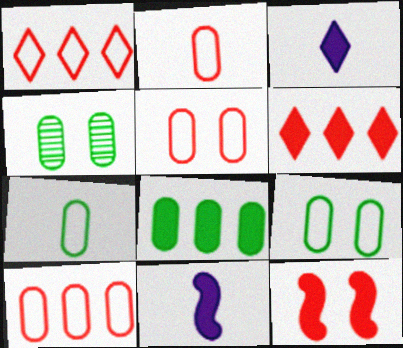[[1, 4, 11], 
[2, 5, 10], 
[3, 8, 12], 
[4, 7, 8]]